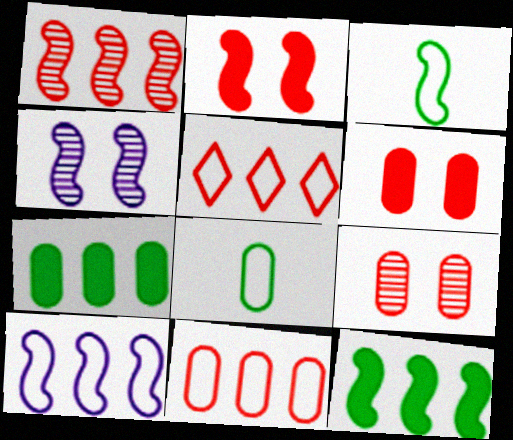[[1, 10, 12]]